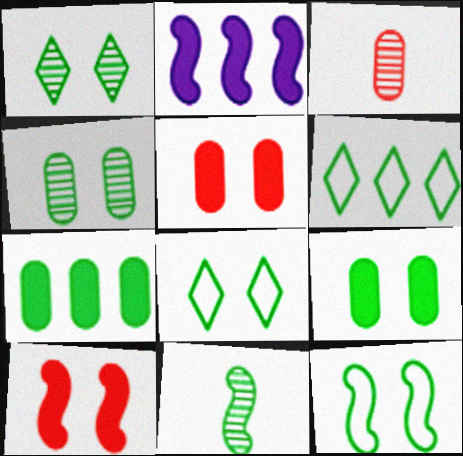[[1, 9, 12], 
[2, 3, 8], 
[6, 9, 11], 
[7, 8, 11]]